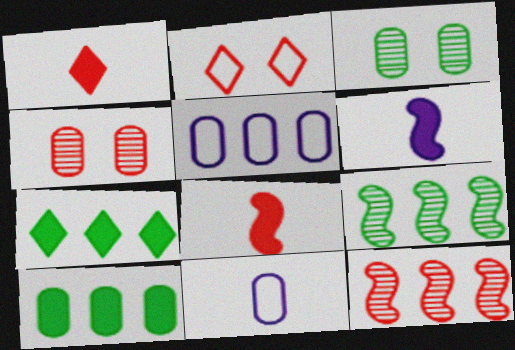[[4, 10, 11], 
[5, 7, 12]]